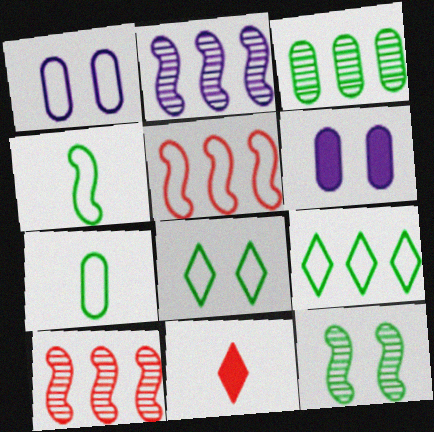[]